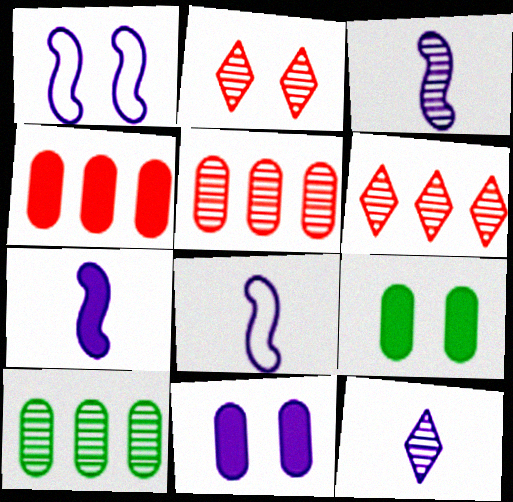[[1, 2, 9], 
[2, 3, 10], 
[3, 7, 8], 
[6, 8, 9]]